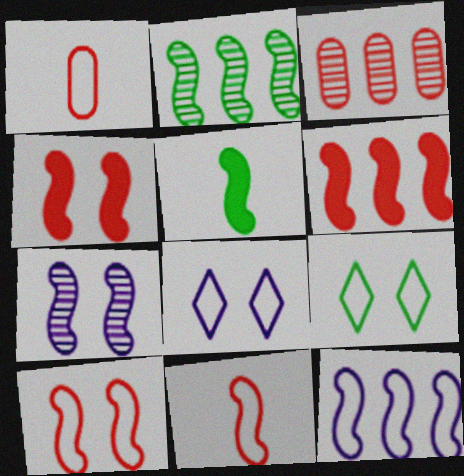[[1, 9, 12], 
[2, 6, 12], 
[3, 5, 8]]